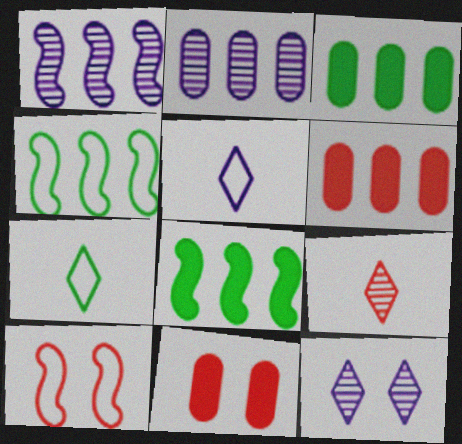[[1, 7, 11], 
[6, 9, 10]]